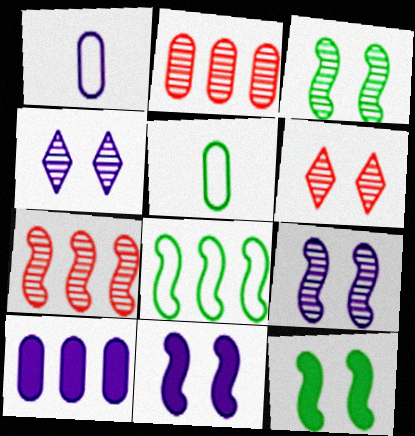[]